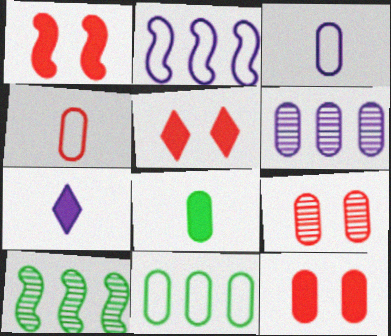[[1, 5, 12], 
[3, 5, 10]]